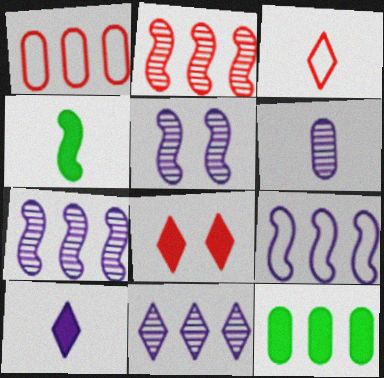[[3, 4, 6], 
[3, 5, 12], 
[5, 6, 11]]